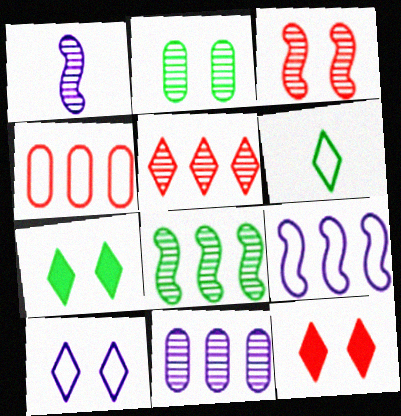[[1, 2, 5], 
[1, 3, 8], 
[1, 4, 7], 
[5, 8, 11]]